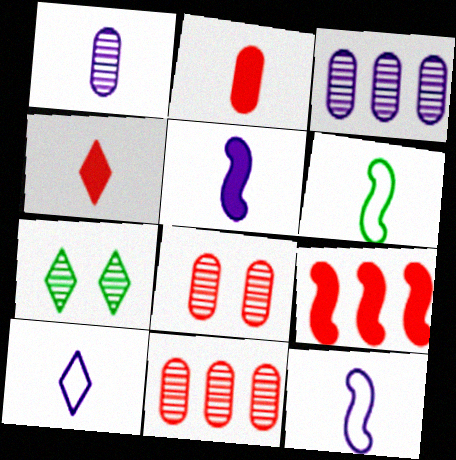[[1, 4, 6], 
[1, 5, 10]]